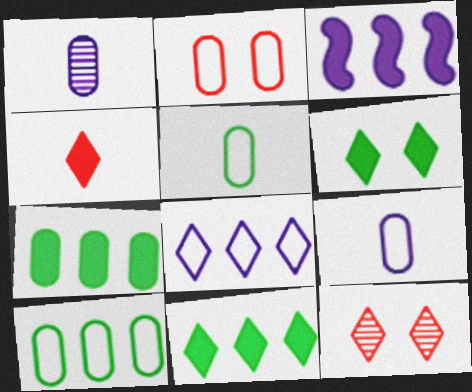[[1, 2, 7], 
[2, 9, 10], 
[3, 5, 12]]